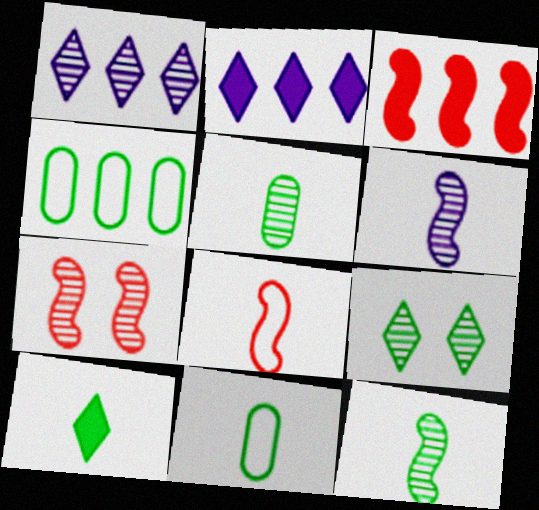[[1, 3, 4], 
[1, 5, 7], 
[2, 7, 11], 
[3, 7, 8], 
[10, 11, 12]]